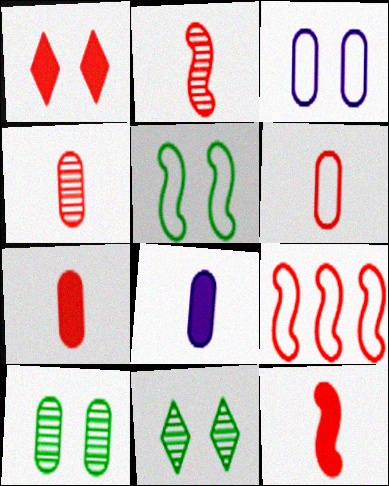[[1, 4, 9], 
[4, 6, 7], 
[8, 9, 11]]